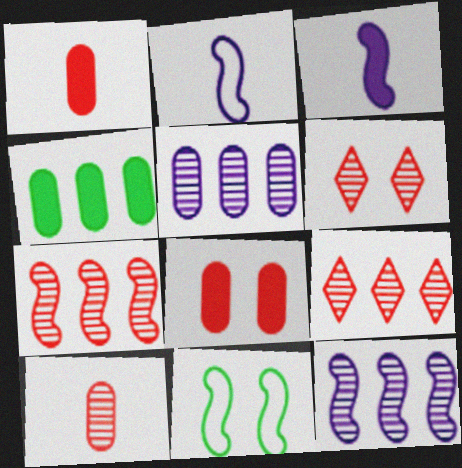[[2, 4, 6], 
[3, 7, 11], 
[6, 7, 10]]